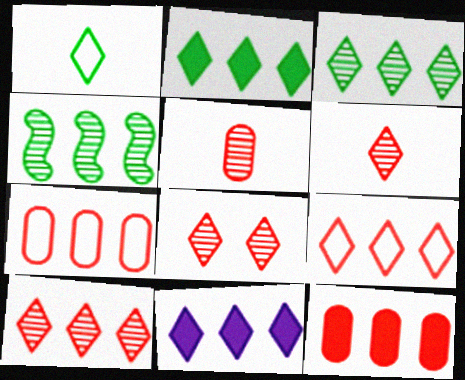[[1, 8, 11], 
[3, 9, 11], 
[4, 7, 11], 
[6, 8, 10]]